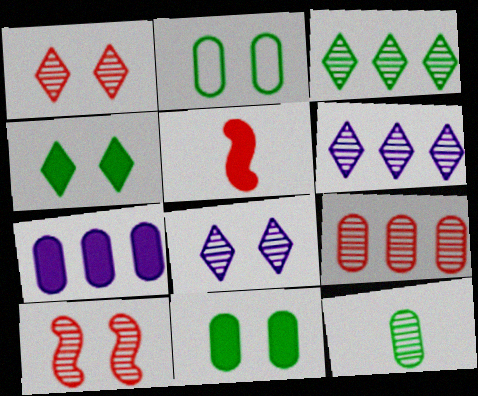[[2, 5, 6], 
[4, 5, 7], 
[6, 10, 12]]